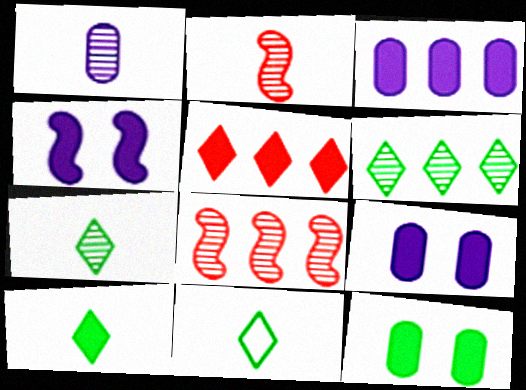[[1, 2, 7], 
[7, 10, 11], 
[8, 9, 11]]